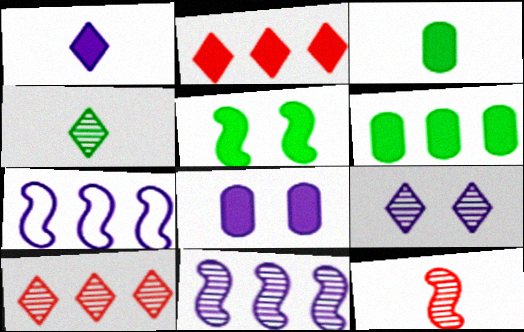[[4, 9, 10], 
[5, 7, 12], 
[6, 7, 10]]